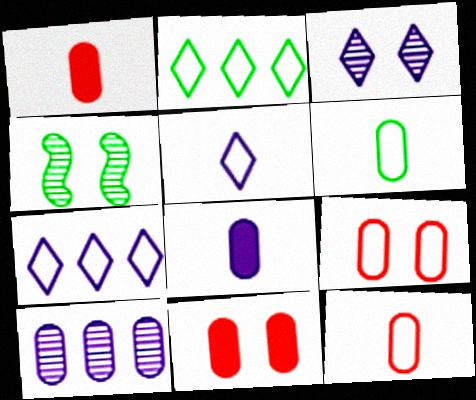[[1, 4, 7], 
[6, 10, 11]]